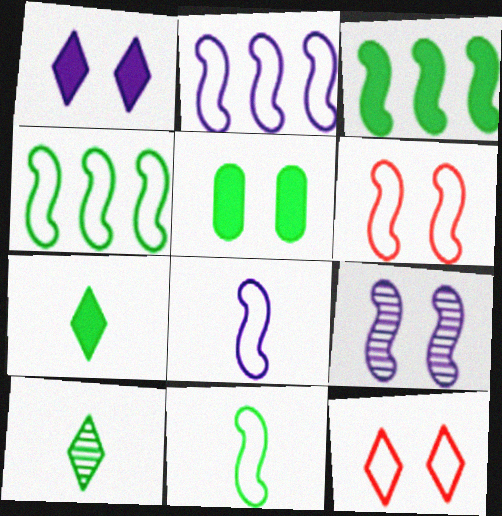[[2, 6, 11], 
[3, 5, 7], 
[4, 5, 10], 
[4, 6, 8], 
[5, 9, 12]]